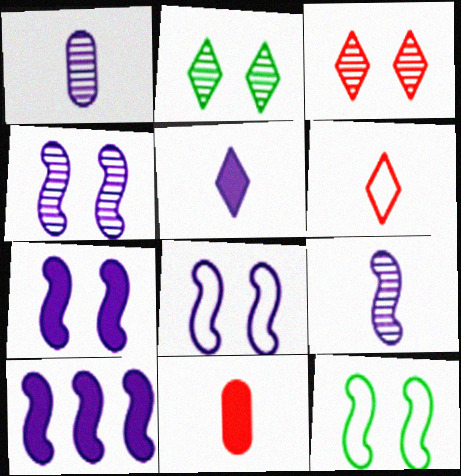[[4, 7, 8], 
[8, 9, 10]]